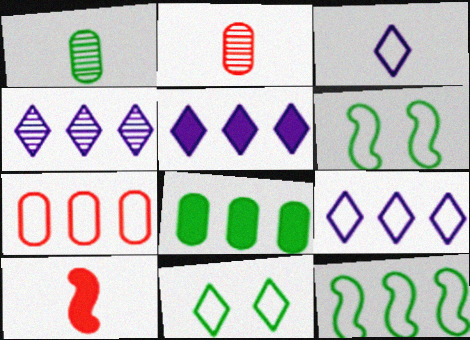[[1, 3, 10], 
[2, 5, 6], 
[3, 6, 7], 
[4, 5, 9], 
[7, 9, 12]]